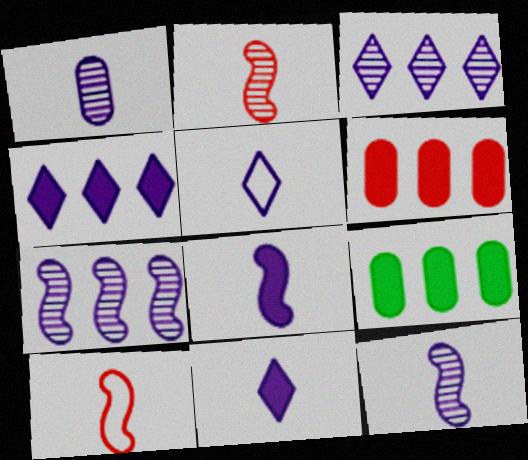[[1, 5, 8]]